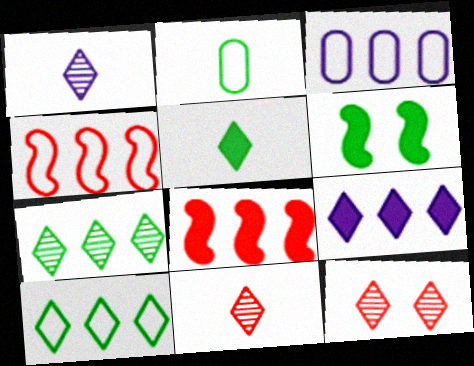[[1, 7, 12], 
[2, 6, 7], 
[3, 4, 10], 
[3, 6, 11], 
[3, 7, 8]]